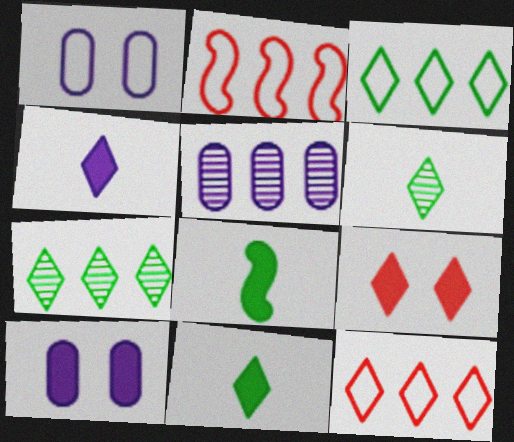[[2, 6, 10]]